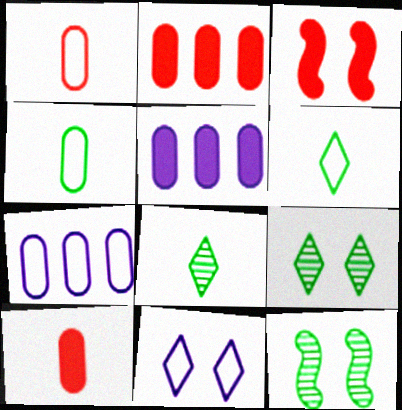[[3, 7, 8]]